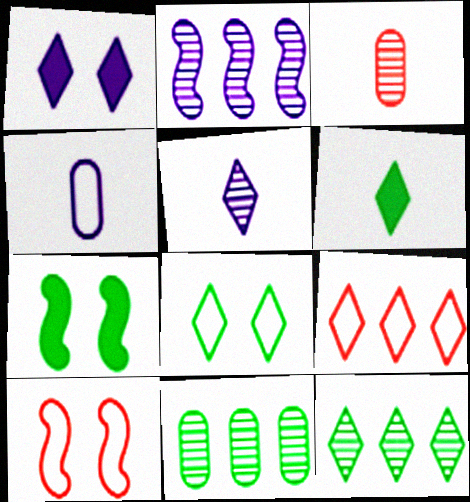[[1, 2, 4], 
[6, 8, 12]]